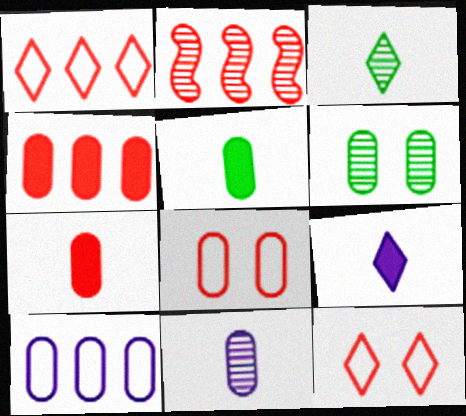[[1, 2, 4], 
[2, 7, 12], 
[6, 7, 10]]